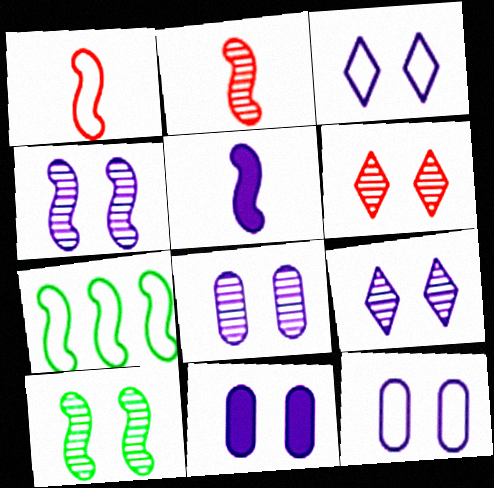[[3, 4, 11], 
[4, 8, 9], 
[6, 8, 10], 
[8, 11, 12]]